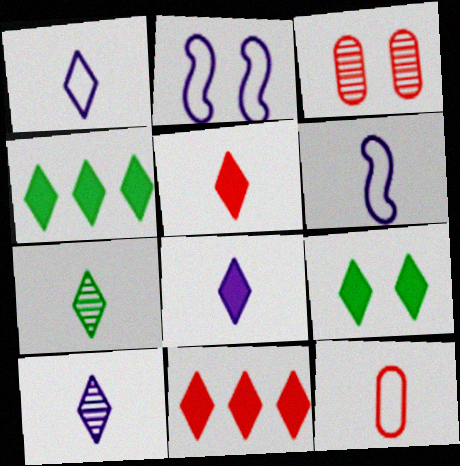[[1, 5, 7], 
[1, 8, 10], 
[2, 3, 9], 
[3, 4, 6], 
[8, 9, 11]]